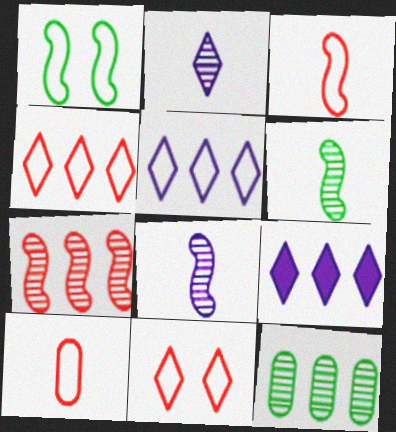[[1, 5, 10]]